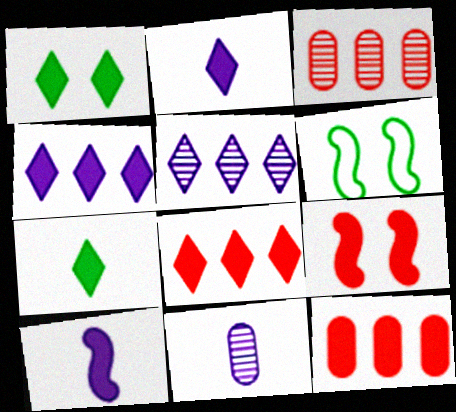[[1, 2, 8], 
[1, 10, 12], 
[2, 3, 6], 
[6, 8, 11]]